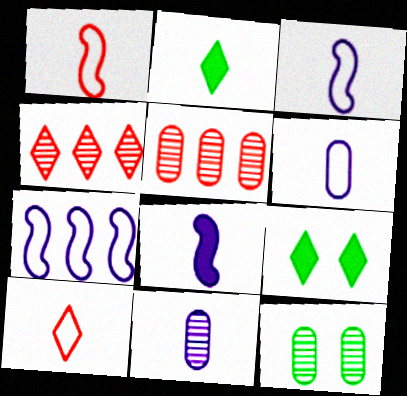[[1, 2, 11], 
[3, 5, 9], 
[5, 11, 12]]